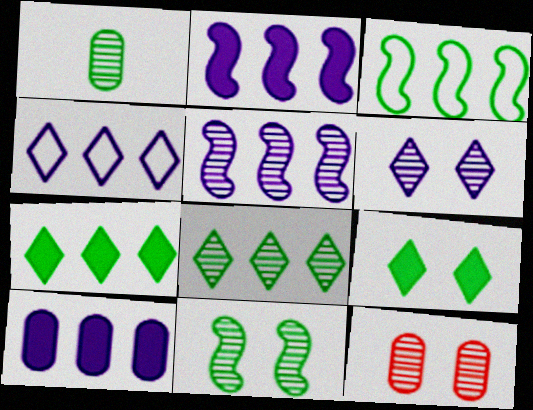[[1, 3, 9], 
[1, 8, 11], 
[4, 5, 10], 
[6, 11, 12]]